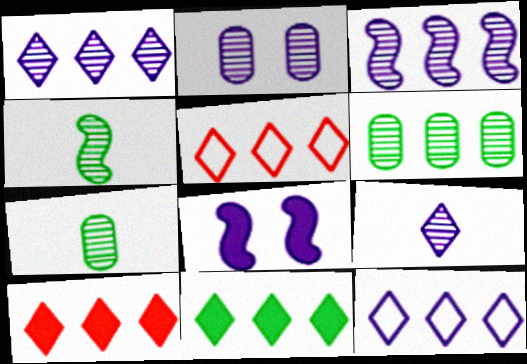[[1, 5, 11], 
[2, 3, 9], 
[5, 7, 8]]